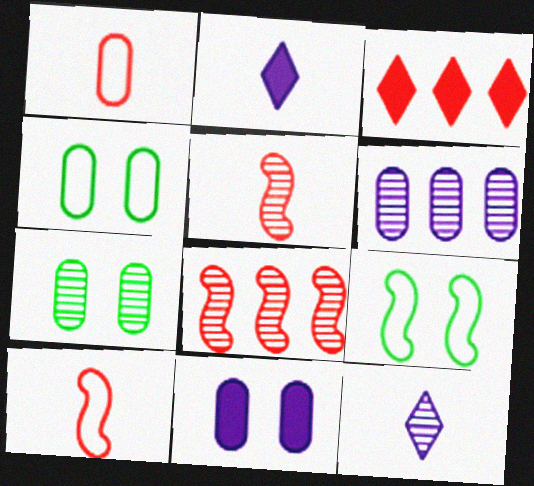[[2, 4, 8], 
[7, 8, 12]]